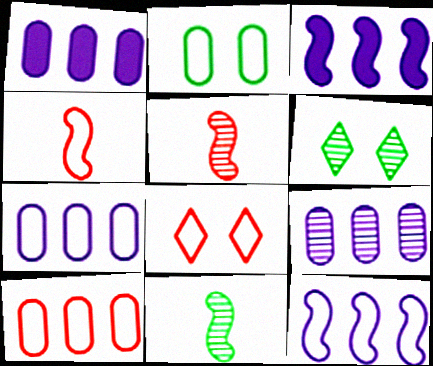[[1, 4, 6], 
[1, 7, 9], 
[1, 8, 11], 
[4, 8, 10], 
[5, 6, 9]]